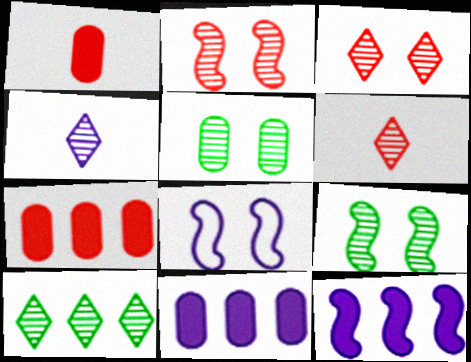[[1, 8, 10], 
[3, 4, 10], 
[4, 8, 11]]